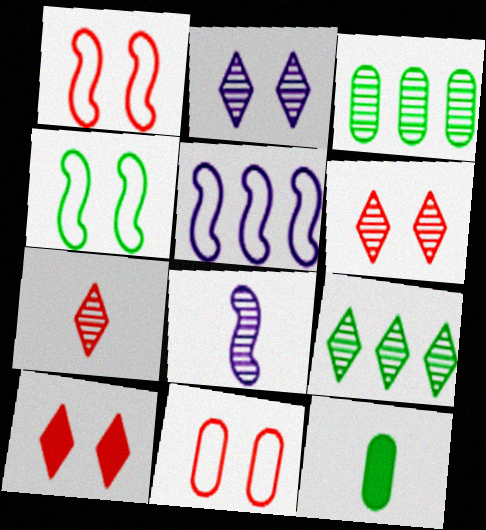[[2, 7, 9], 
[3, 6, 8], 
[4, 9, 12], 
[5, 6, 12]]